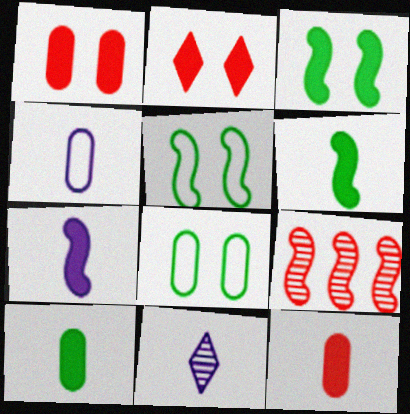[[4, 7, 11], 
[5, 7, 9]]